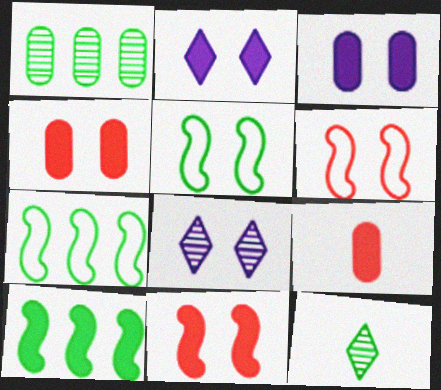[[2, 9, 10], 
[4, 5, 8], 
[7, 8, 9]]